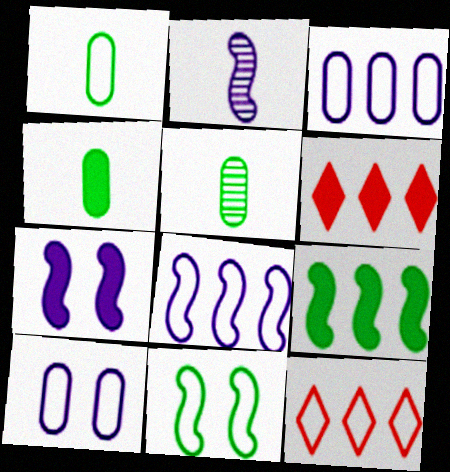[[1, 4, 5], 
[2, 7, 8], 
[4, 6, 7], 
[5, 7, 12]]